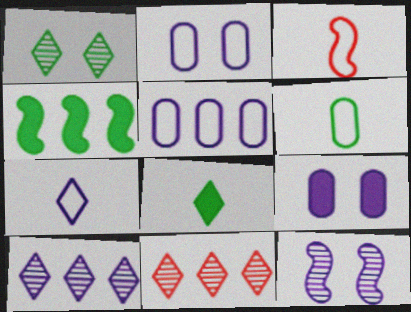[[1, 4, 6], 
[3, 4, 12], 
[3, 6, 7], 
[4, 5, 11]]